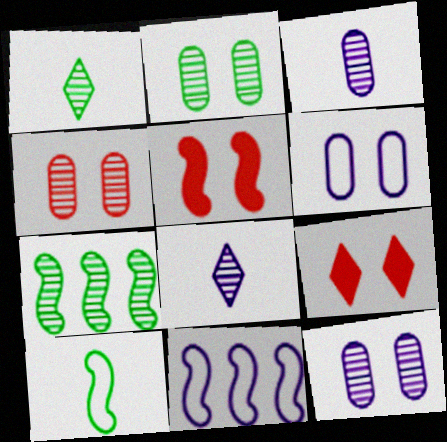[[1, 2, 7], 
[2, 4, 12], 
[4, 7, 8]]